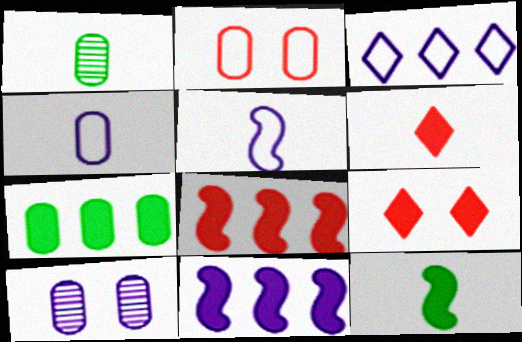[[1, 5, 6]]